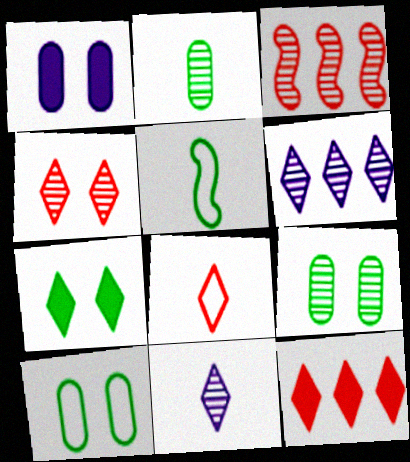[[3, 9, 11], 
[4, 8, 12], 
[6, 7, 8]]